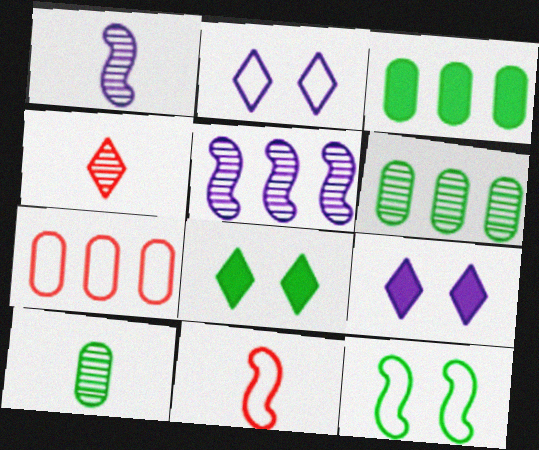[[1, 4, 10], 
[1, 7, 8], 
[6, 9, 11]]